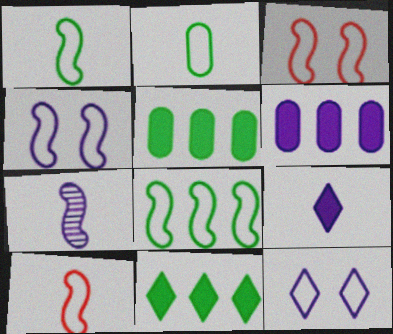[[4, 8, 10], 
[6, 7, 12]]